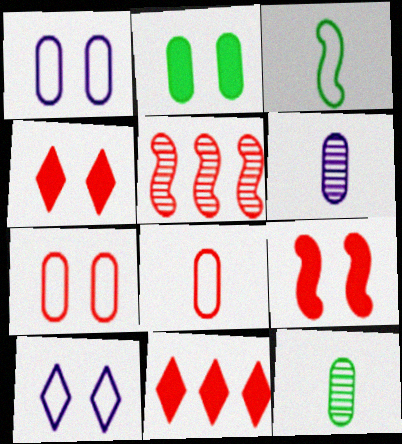[[4, 5, 8]]